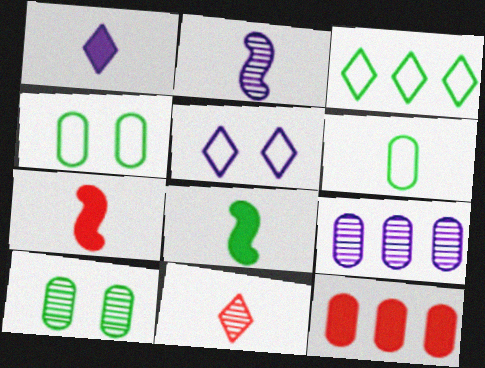[[3, 8, 10]]